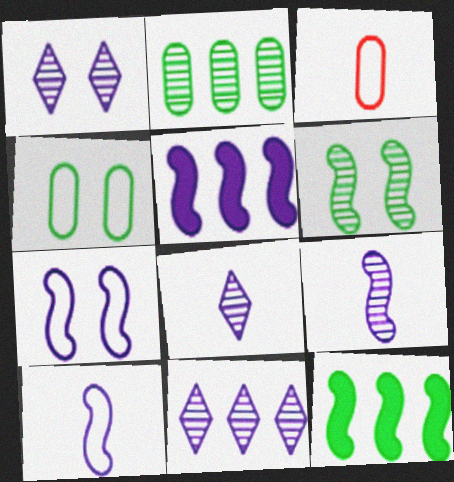[[1, 3, 12], 
[1, 8, 11], 
[5, 7, 9]]